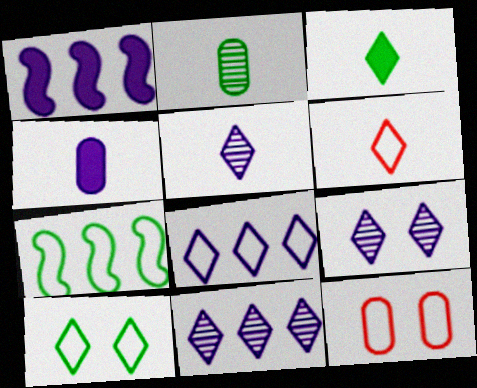[[3, 5, 6], 
[5, 9, 11], 
[6, 8, 10]]